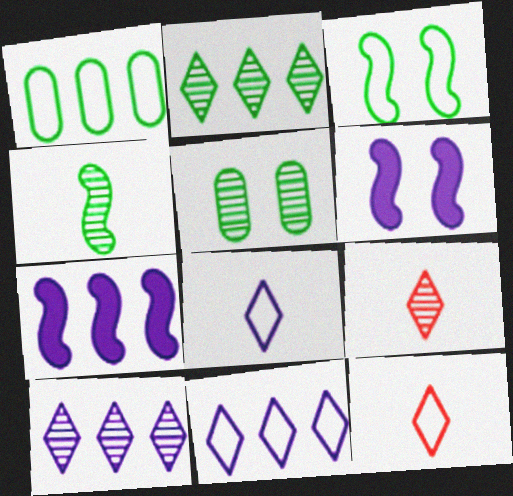[[1, 6, 9], 
[2, 4, 5], 
[5, 7, 12]]